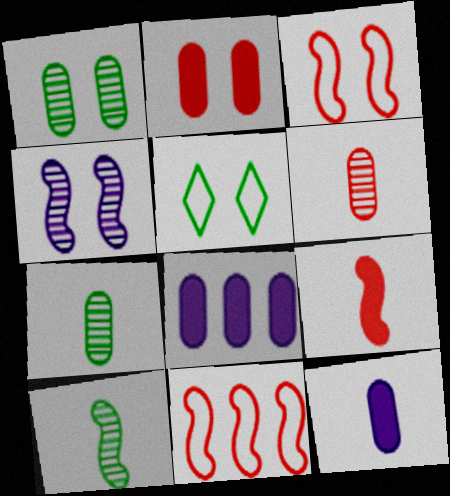[[2, 4, 5]]